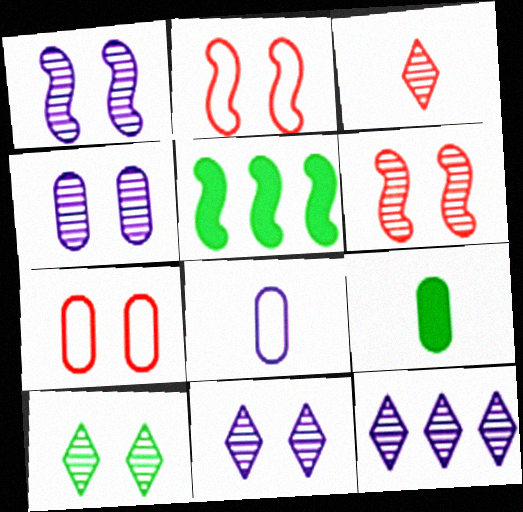[[1, 4, 11], 
[2, 9, 12], 
[3, 10, 12], 
[4, 6, 10]]